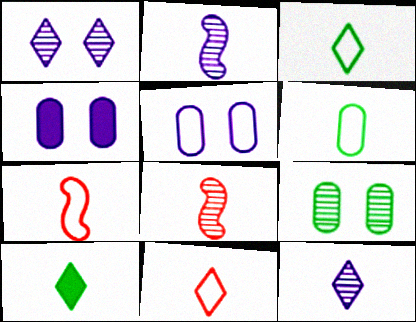[[10, 11, 12]]